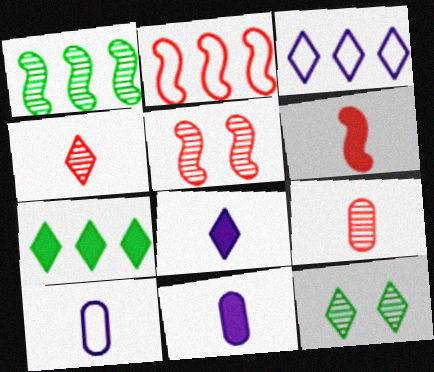[[2, 5, 6], 
[2, 11, 12], 
[5, 7, 10]]